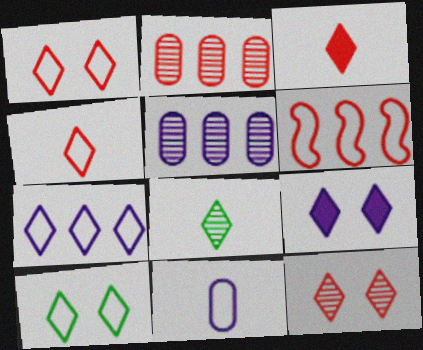[[4, 7, 10], 
[6, 10, 11], 
[9, 10, 12]]